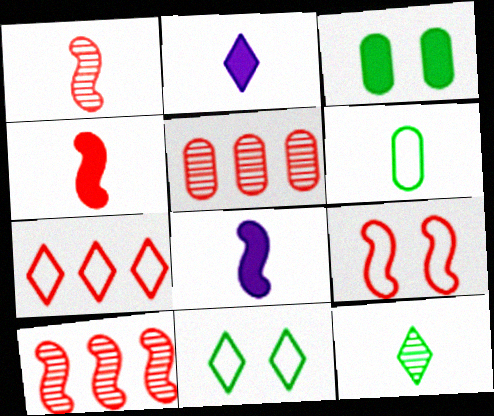[[1, 2, 6], 
[4, 9, 10], 
[5, 8, 11]]